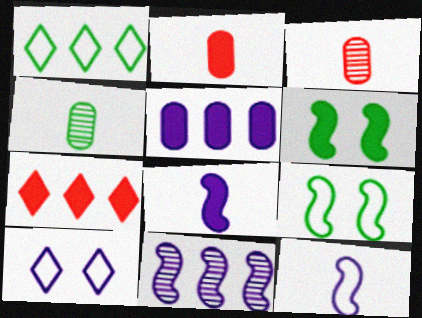[[1, 4, 6]]